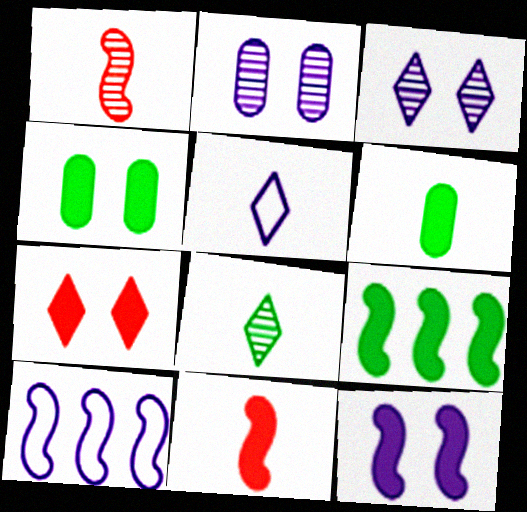[[1, 5, 6], 
[4, 7, 12], 
[9, 11, 12]]